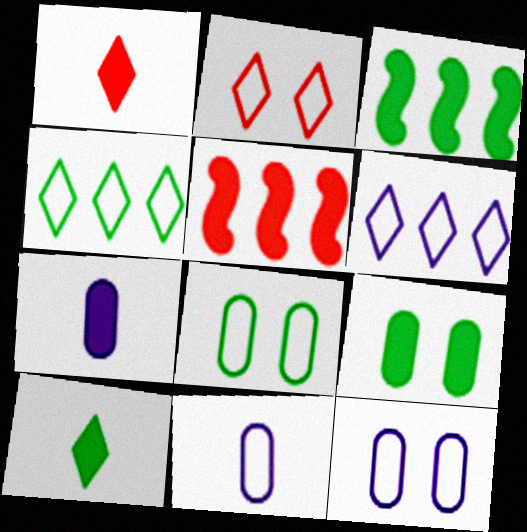[[3, 9, 10]]